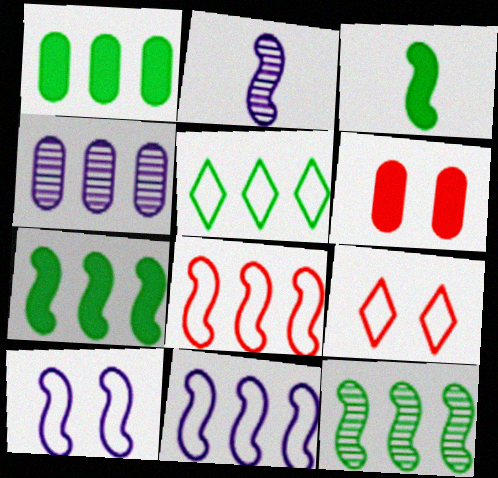[[1, 2, 9], 
[1, 5, 12], 
[2, 5, 6], 
[3, 4, 9]]